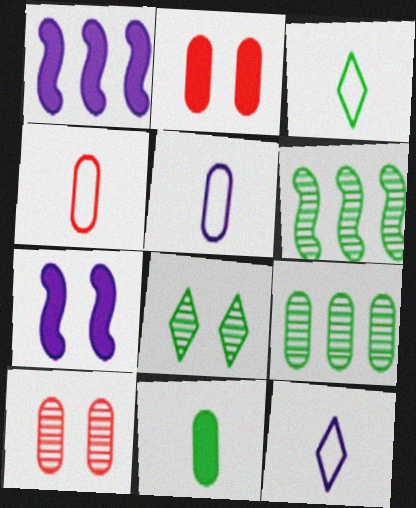[[1, 3, 10], 
[1, 4, 8], 
[2, 5, 9], 
[2, 6, 12]]